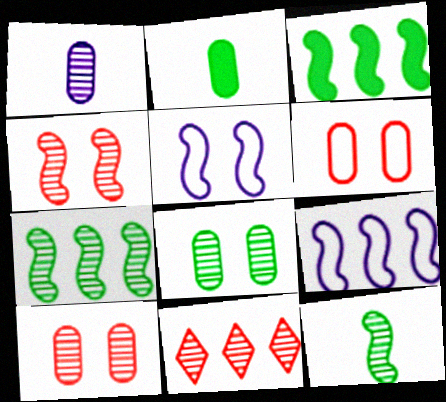[[2, 5, 11]]